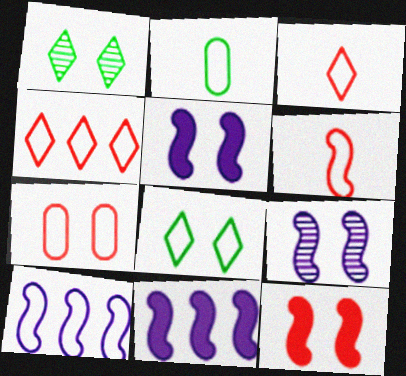[[1, 5, 7], 
[4, 6, 7]]